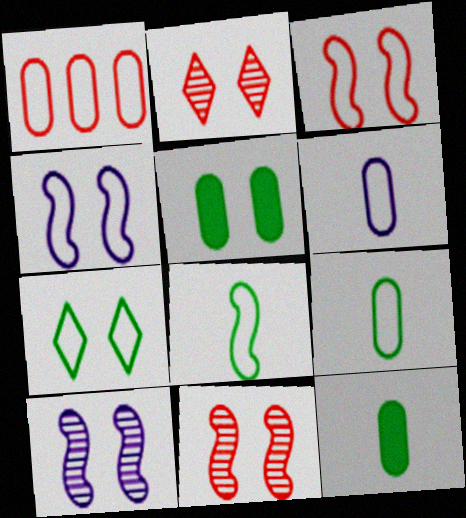[[2, 4, 5]]